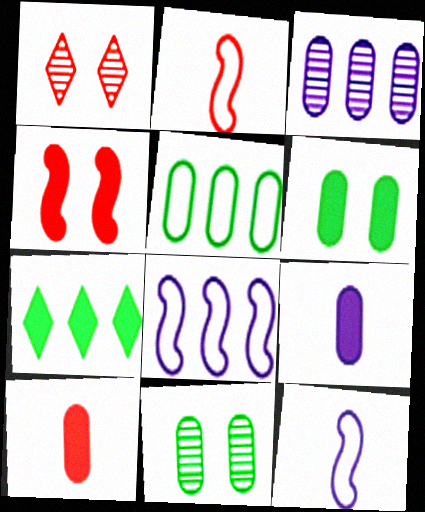[[4, 7, 9]]